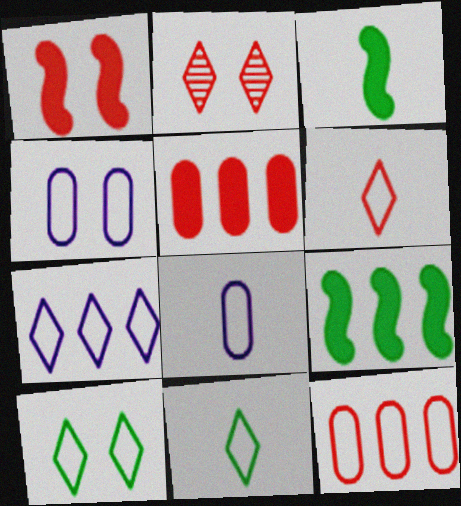[[2, 8, 9], 
[6, 7, 10]]